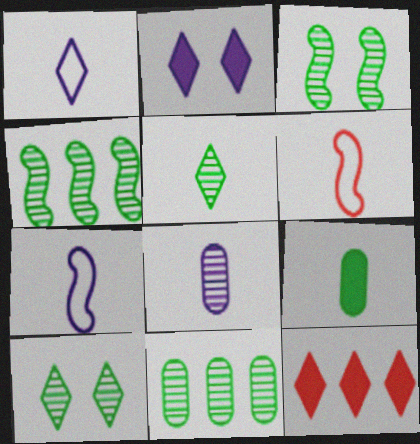[[1, 10, 12], 
[2, 6, 11], 
[3, 5, 11]]